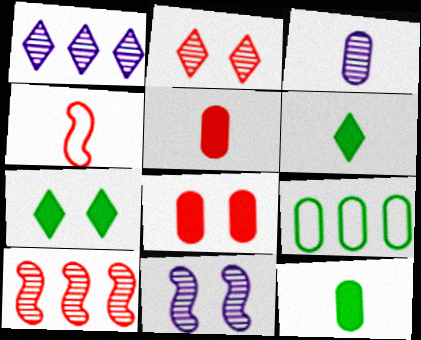[[1, 3, 11], 
[3, 4, 6], 
[3, 8, 9]]